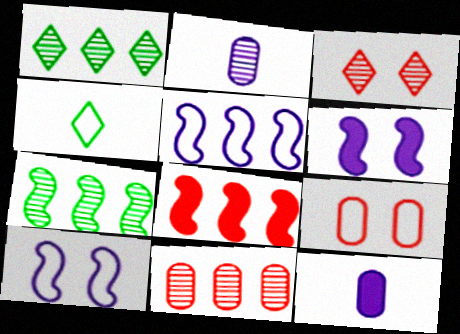[[2, 3, 7], 
[4, 5, 9], 
[4, 6, 11], 
[5, 7, 8]]